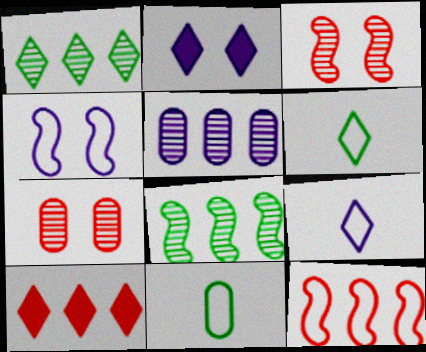[]